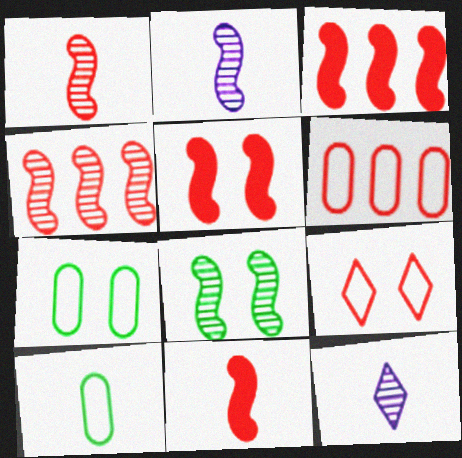[[2, 4, 8], 
[3, 5, 11], 
[3, 7, 12], 
[10, 11, 12]]